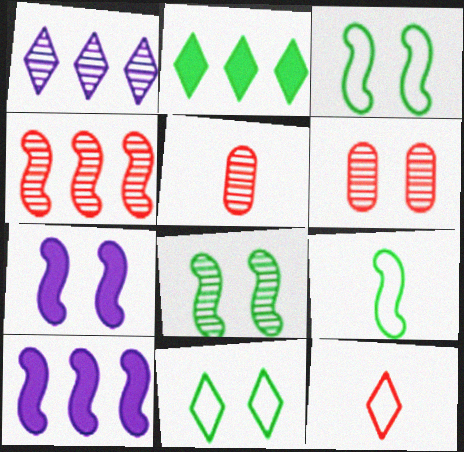[[1, 5, 8], 
[4, 7, 9], 
[5, 10, 11], 
[6, 7, 11]]